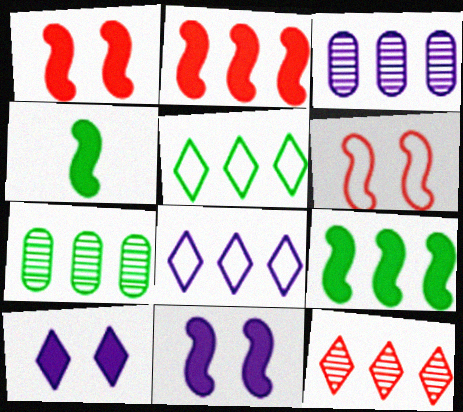[[2, 3, 5], 
[2, 4, 11], 
[2, 7, 8], 
[5, 7, 9]]